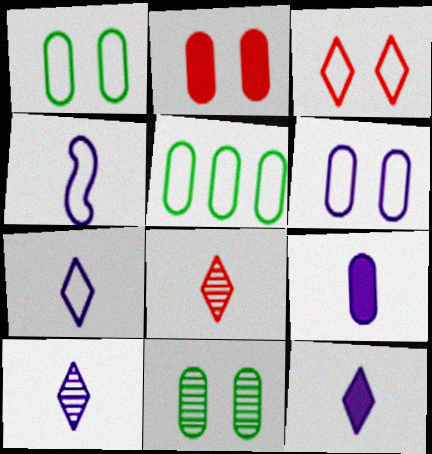[[2, 6, 11], 
[3, 4, 5], 
[4, 9, 10], 
[7, 10, 12]]